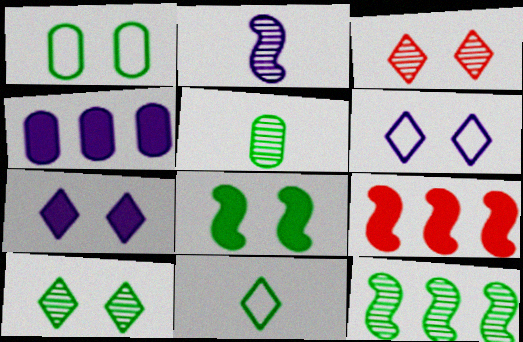[[1, 8, 10], 
[2, 4, 6], 
[5, 6, 9], 
[5, 10, 12]]